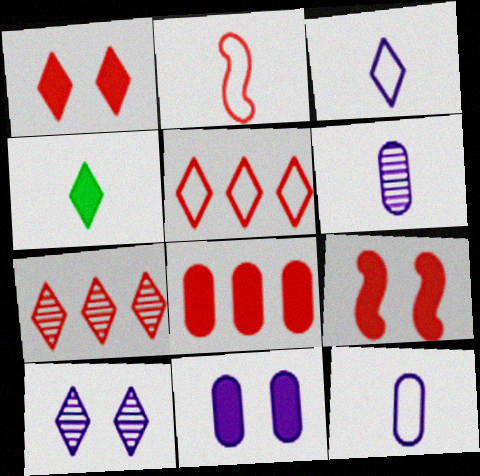[[2, 4, 6], 
[4, 5, 10]]